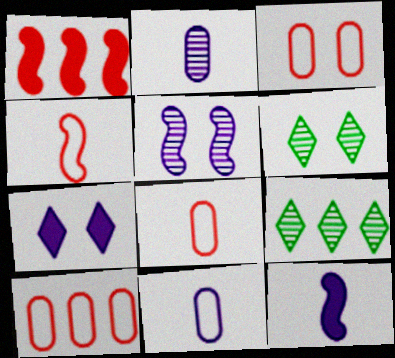[[1, 6, 11], 
[3, 8, 10], 
[3, 9, 12], 
[6, 10, 12]]